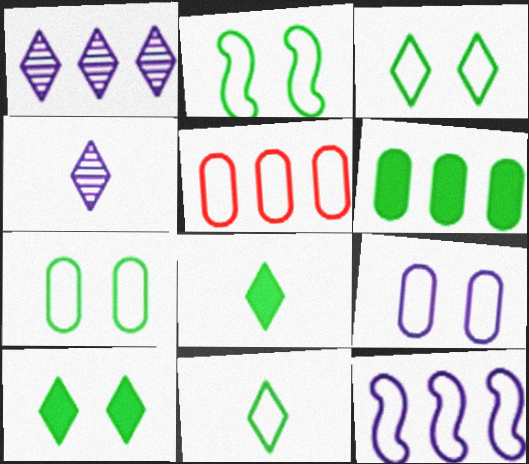[[2, 3, 7]]